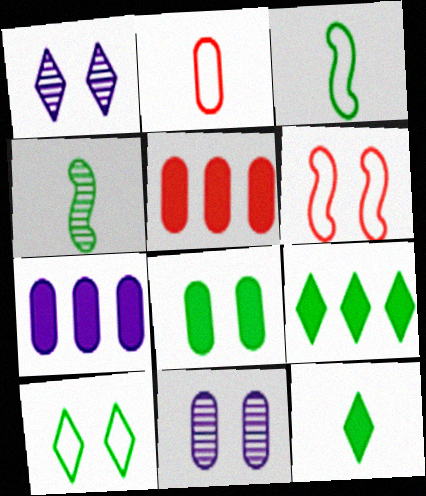[[1, 3, 5], 
[1, 6, 8]]